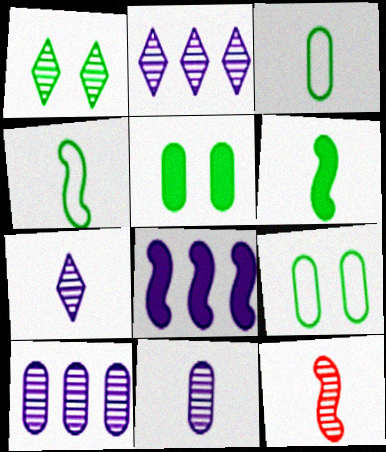[[1, 10, 12]]